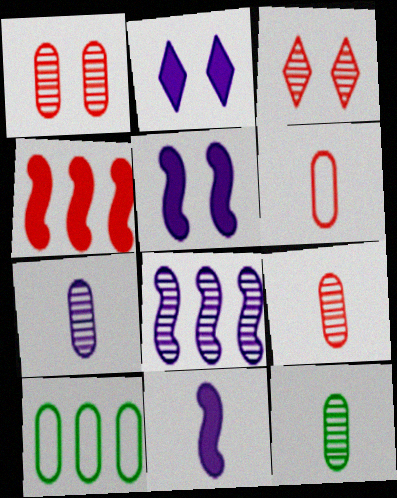[[3, 4, 6], 
[3, 8, 12], 
[3, 10, 11], 
[7, 9, 12]]